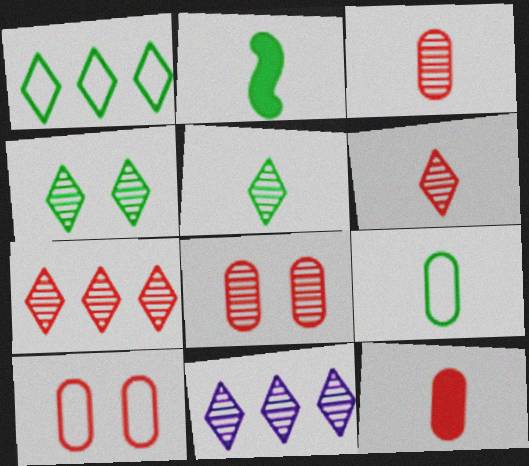[[2, 5, 9], 
[2, 10, 11], 
[4, 6, 11]]